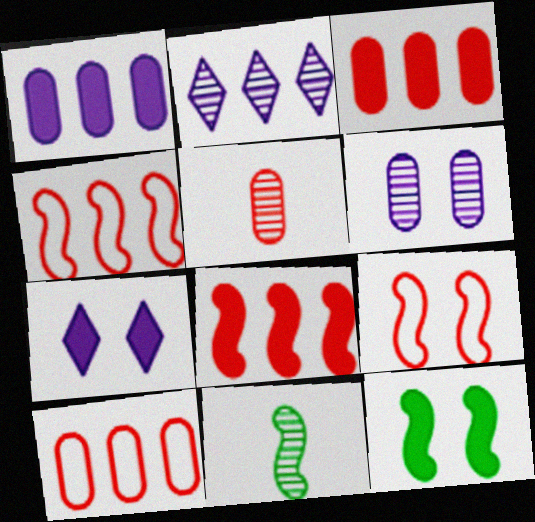[[7, 10, 11]]